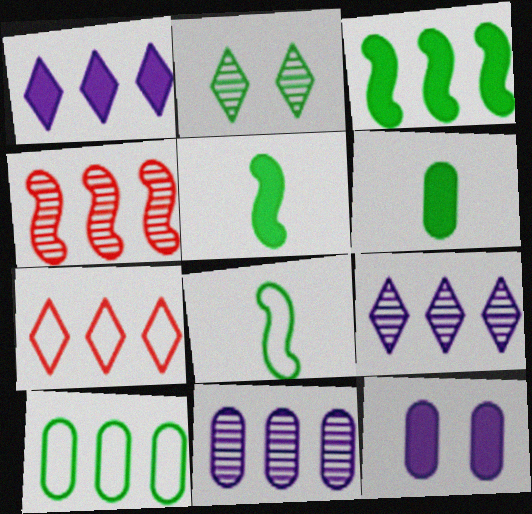[[1, 4, 10], 
[2, 5, 10], 
[3, 7, 11]]